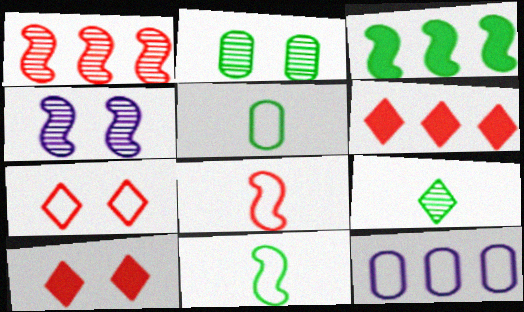[[3, 4, 8], 
[4, 5, 6], 
[7, 11, 12]]